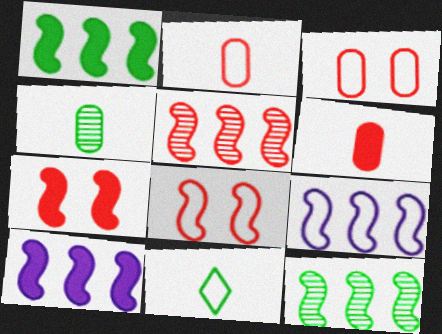[[1, 5, 9], 
[3, 9, 11]]